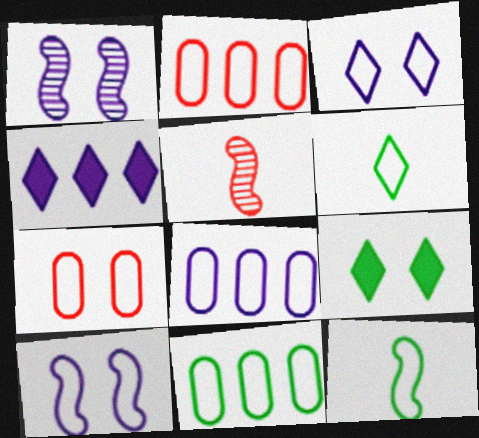[[1, 7, 9], 
[2, 3, 12], 
[2, 6, 10], 
[2, 8, 11], 
[5, 8, 9]]